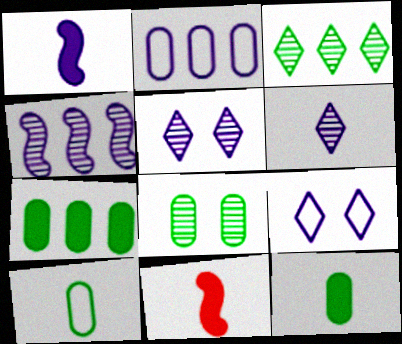[[1, 2, 5], 
[6, 10, 11], 
[7, 8, 10]]